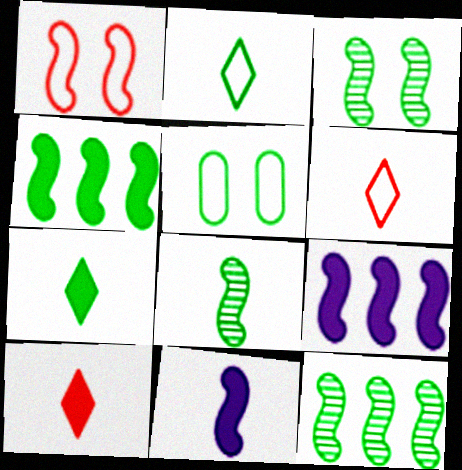[[1, 8, 9], 
[1, 11, 12], 
[3, 8, 12], 
[5, 7, 12]]